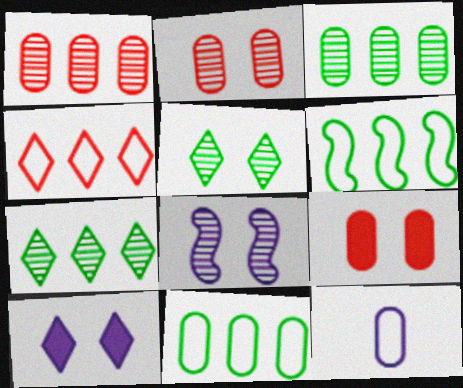[[2, 5, 8], 
[3, 9, 12]]